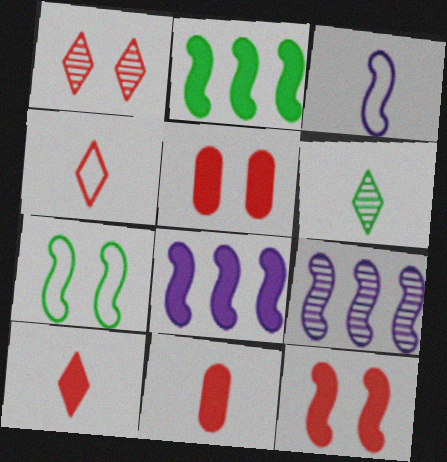[[3, 6, 11]]